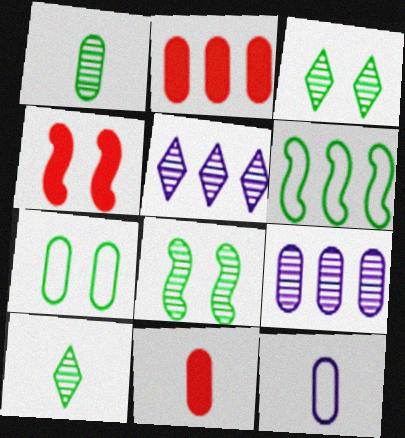[[1, 11, 12], 
[2, 5, 6], 
[7, 9, 11]]